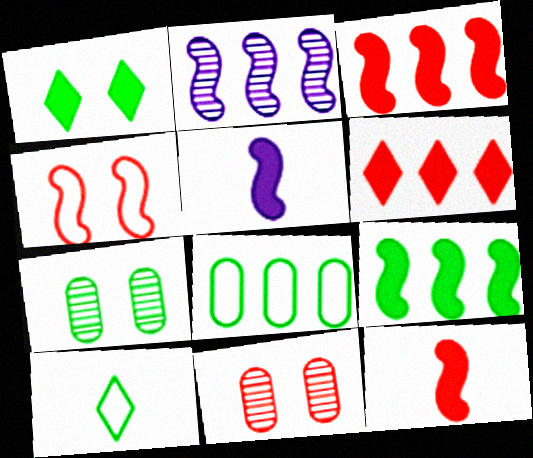[[2, 6, 8], 
[7, 9, 10]]